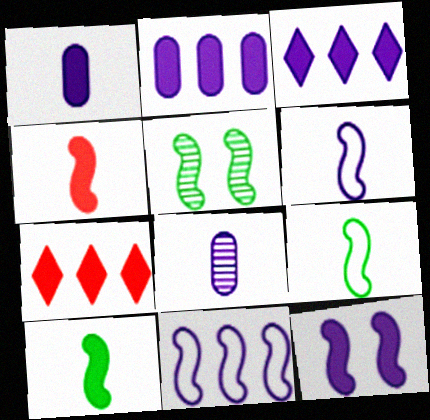[[1, 3, 12], 
[4, 5, 11]]